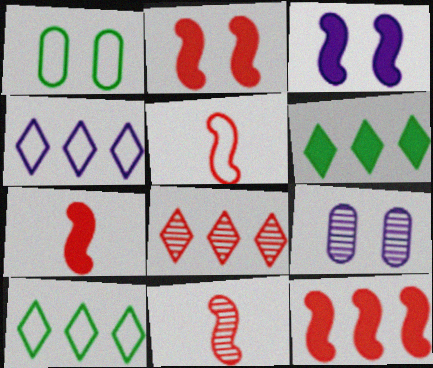[[1, 4, 5], 
[2, 7, 12], 
[4, 6, 8], 
[5, 6, 9], 
[5, 7, 11], 
[7, 9, 10]]